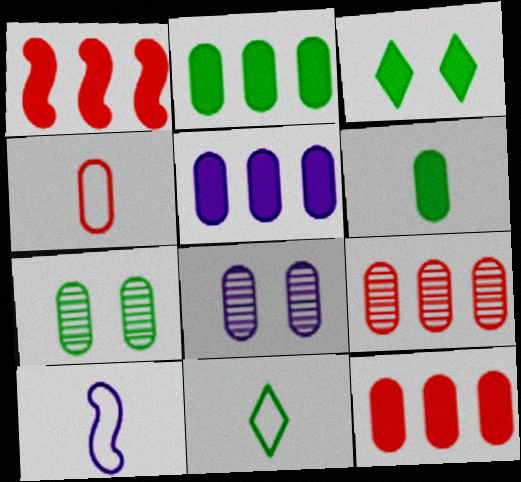[[1, 8, 11], 
[2, 4, 8], 
[2, 5, 12], 
[3, 9, 10], 
[4, 5, 7], 
[4, 10, 11]]